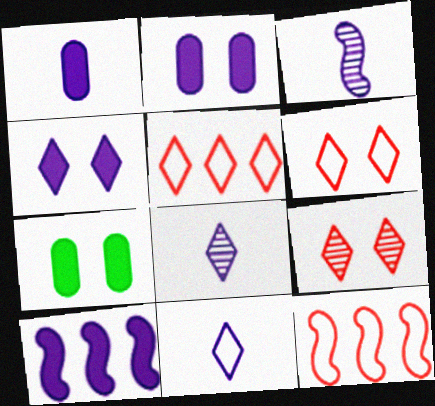[[1, 3, 11], 
[1, 4, 10], 
[3, 5, 7], 
[7, 8, 12]]